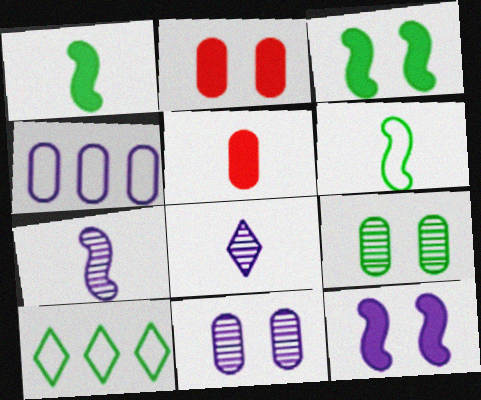[[1, 9, 10], 
[2, 7, 10], 
[4, 5, 9], 
[4, 8, 12], 
[5, 6, 8]]